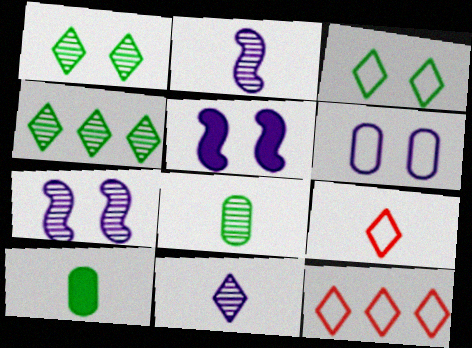[[2, 9, 10], 
[5, 8, 12], 
[7, 10, 12]]